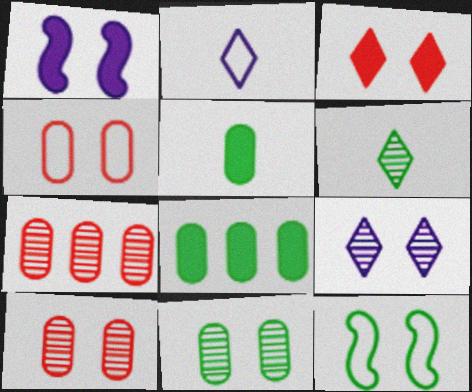[[6, 8, 12]]